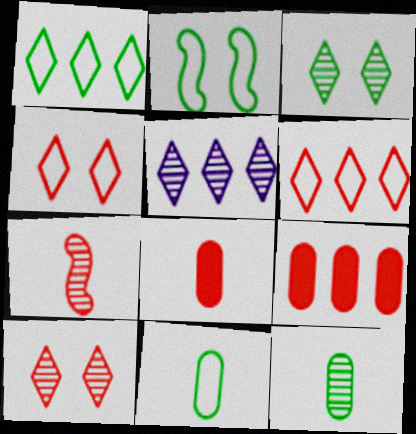[[1, 2, 11], 
[2, 5, 8], 
[4, 7, 9]]